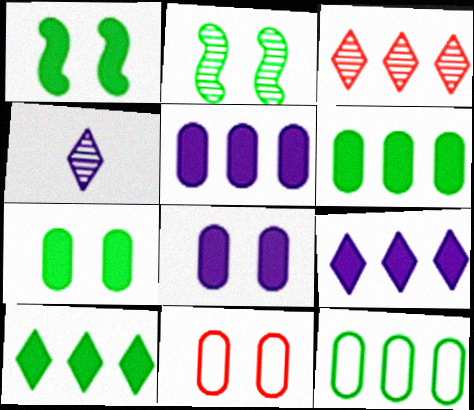[]